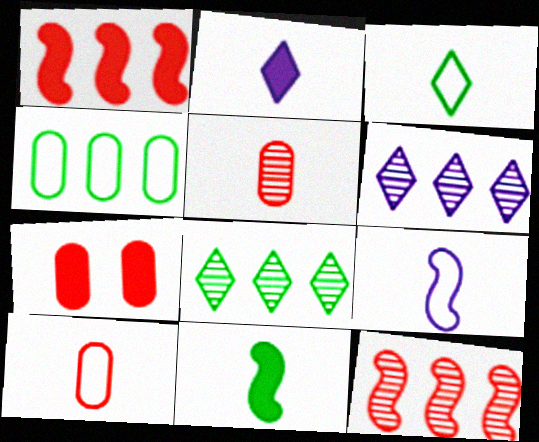[[1, 4, 6], 
[3, 9, 10], 
[7, 8, 9]]